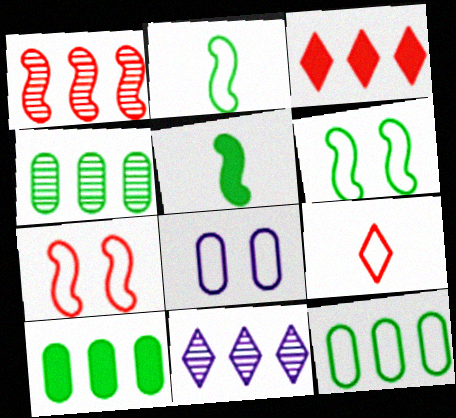[[1, 4, 11], 
[4, 10, 12]]